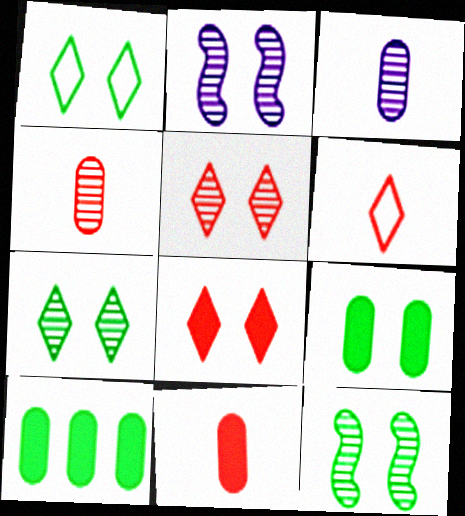[[1, 9, 12], 
[2, 6, 10]]